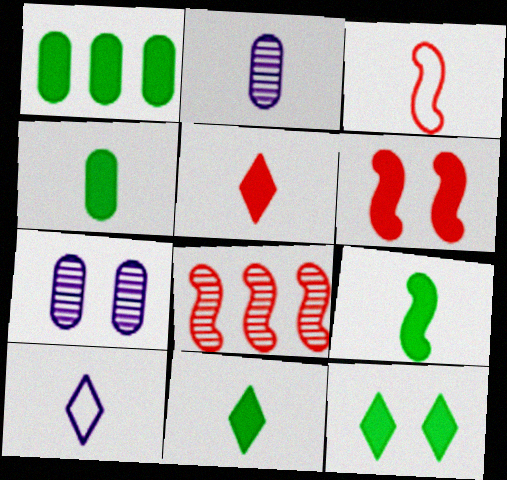[[1, 9, 12], 
[2, 3, 11], 
[3, 6, 8], 
[4, 9, 11]]